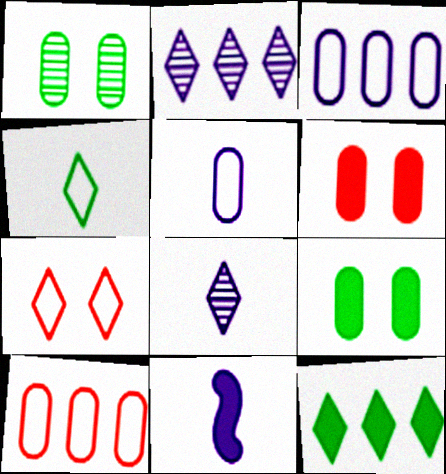[[5, 8, 11], 
[6, 11, 12], 
[7, 8, 12]]